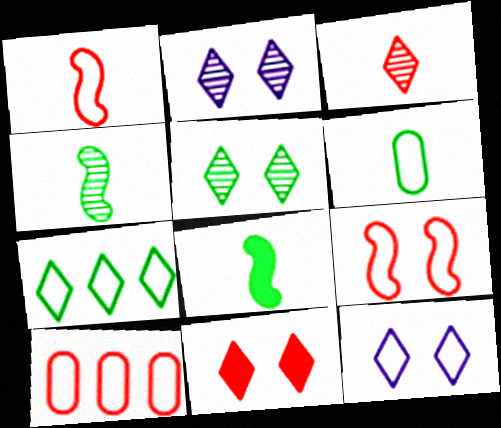[[2, 8, 10], 
[5, 11, 12]]